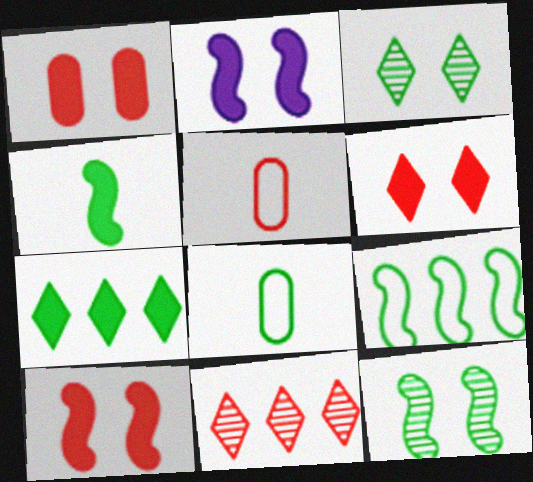[[1, 6, 10], 
[2, 8, 11], 
[4, 9, 12], 
[5, 10, 11], 
[7, 8, 12]]